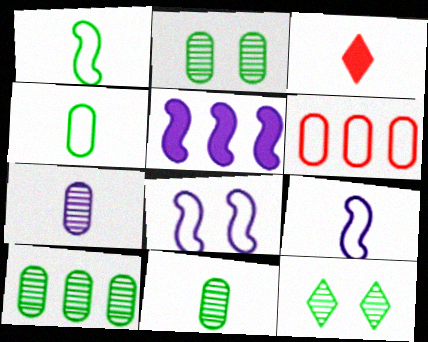[[1, 3, 7], 
[2, 10, 11], 
[3, 8, 10], 
[3, 9, 11]]